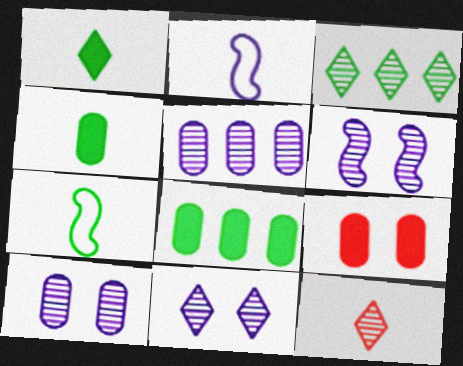[[2, 3, 9], 
[2, 4, 12], 
[3, 11, 12], 
[6, 10, 11]]